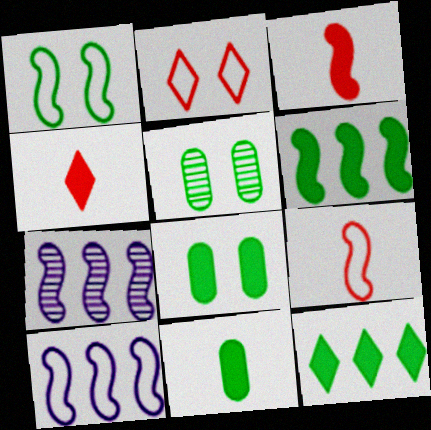[[1, 3, 7], 
[1, 9, 10], 
[2, 7, 11], 
[4, 5, 10]]